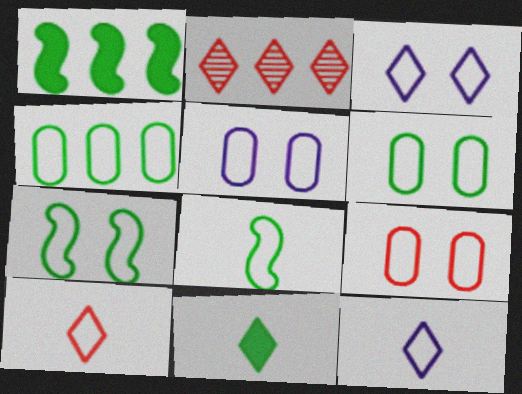[[2, 3, 11], 
[3, 7, 9], 
[5, 6, 9]]